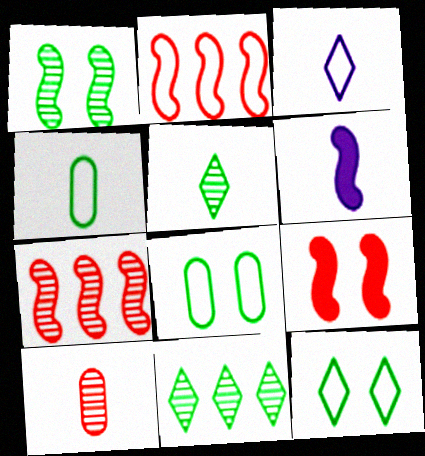[[1, 2, 6], 
[2, 3, 8]]